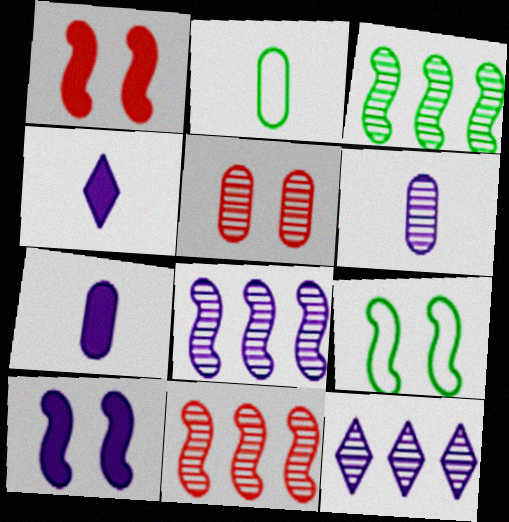[[1, 2, 12], 
[3, 8, 11]]